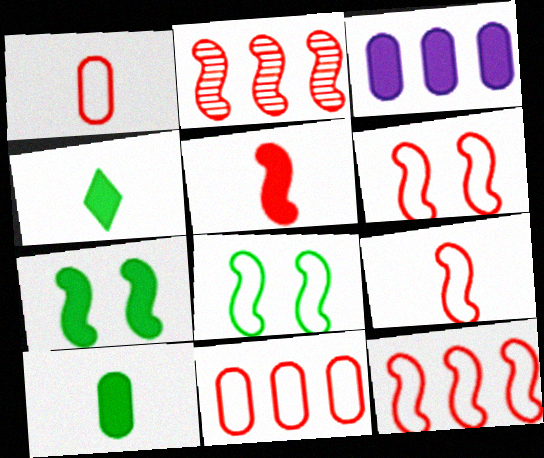[[2, 5, 6], 
[6, 9, 12]]